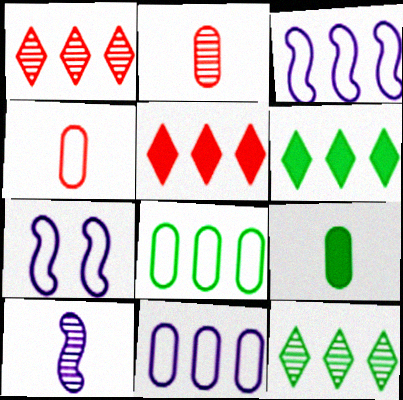[[1, 7, 9], 
[2, 6, 7]]